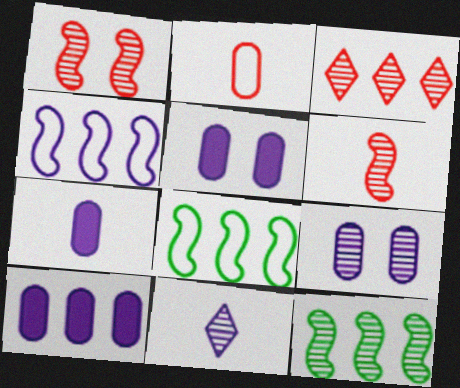[[3, 8, 10], 
[4, 5, 11], 
[5, 7, 10]]